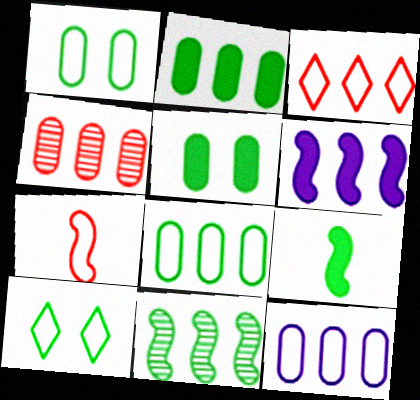[[2, 4, 12], 
[7, 10, 12]]